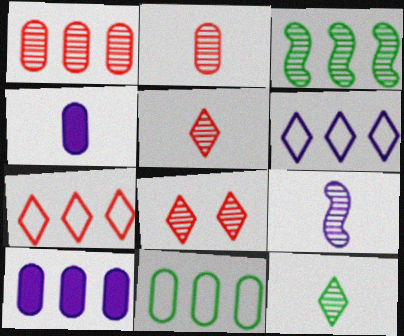[[1, 10, 11], 
[2, 9, 12], 
[3, 7, 10]]